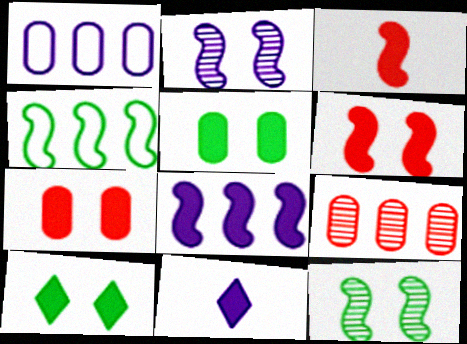[[1, 2, 11], 
[2, 3, 4]]